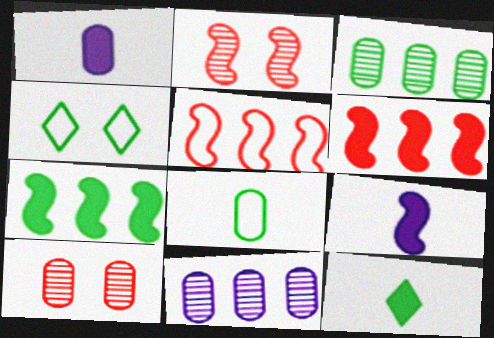[]